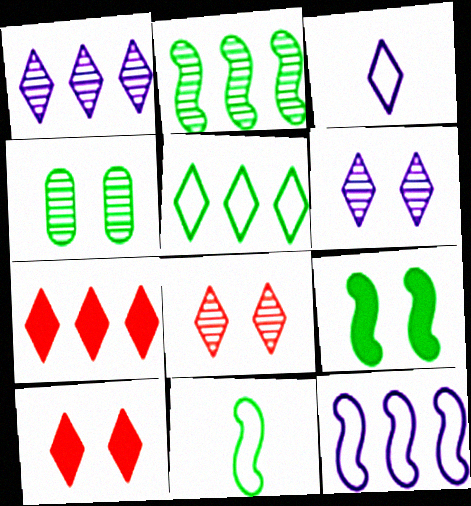[[1, 5, 7], 
[2, 9, 11]]